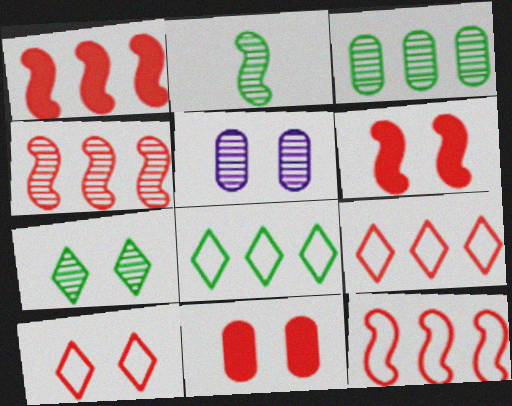[[1, 4, 12], 
[2, 3, 7]]